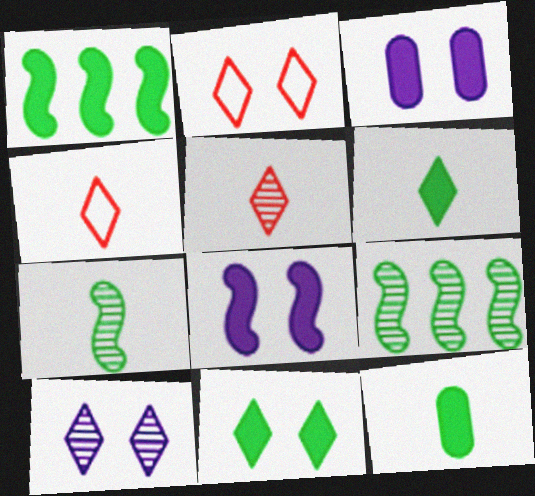[[1, 11, 12], 
[2, 10, 11], 
[3, 4, 9]]